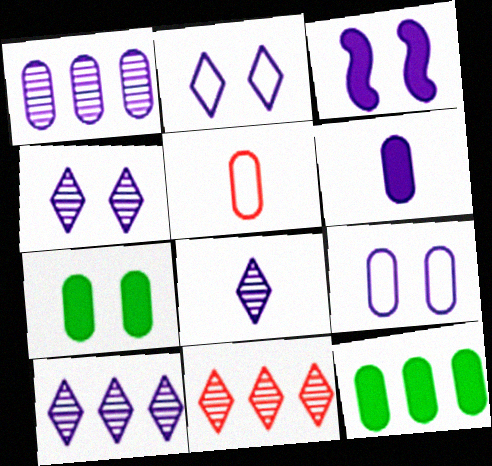[[1, 5, 7], 
[1, 6, 9], 
[3, 4, 9], 
[4, 8, 10]]